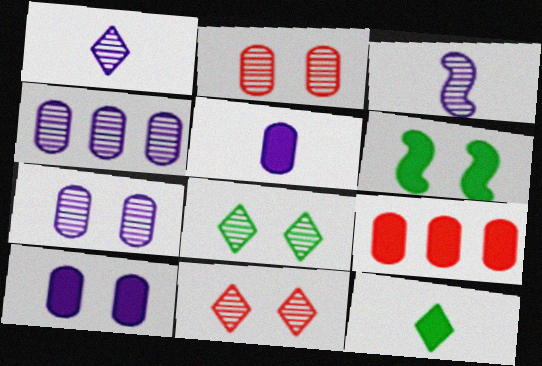[]